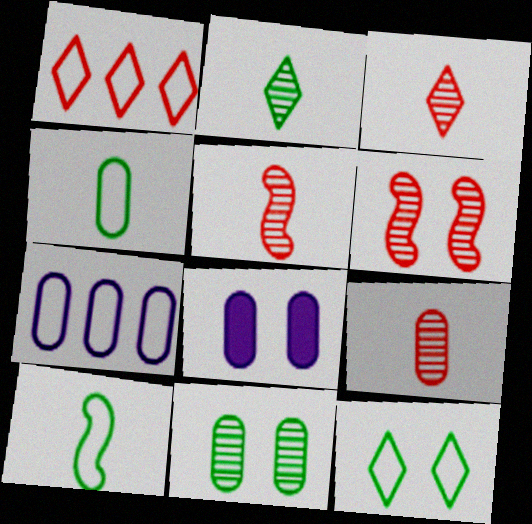[[3, 5, 9], 
[6, 8, 12]]